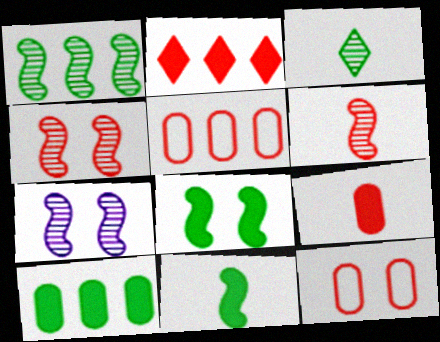[[1, 6, 7], 
[2, 6, 12]]